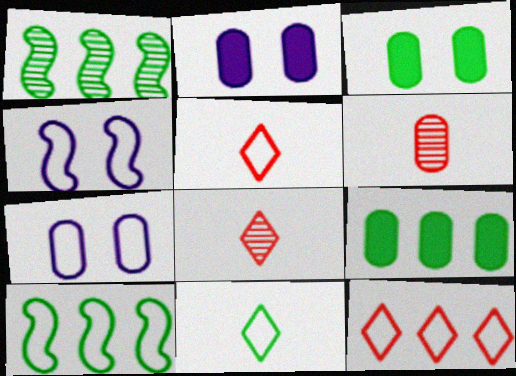[[1, 2, 5], 
[1, 3, 11], 
[2, 8, 10], 
[4, 8, 9], 
[5, 7, 10], 
[6, 7, 9]]